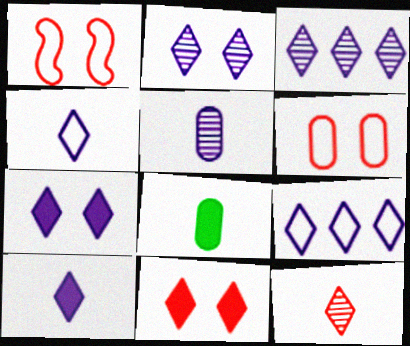[[1, 3, 8], 
[2, 9, 10], 
[3, 4, 7]]